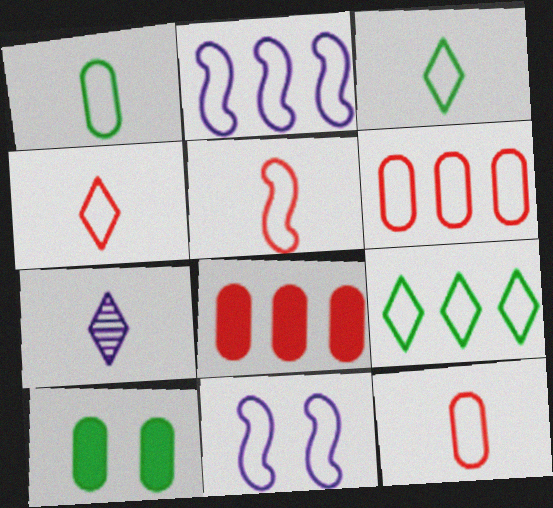[[2, 6, 9], 
[3, 6, 11], 
[4, 5, 12], 
[9, 11, 12]]